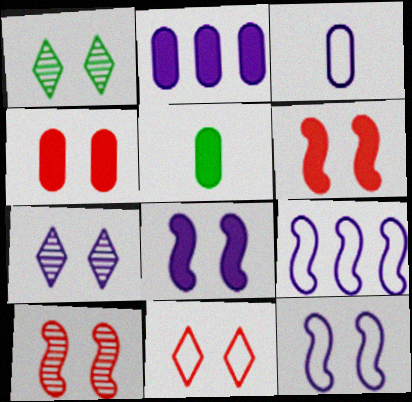[[1, 4, 12], 
[2, 4, 5], 
[4, 10, 11]]